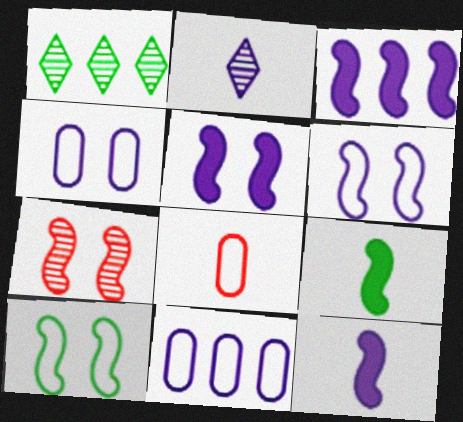[[1, 5, 8], 
[2, 3, 4], 
[2, 5, 11], 
[2, 8, 9], 
[3, 5, 12], 
[5, 7, 10]]